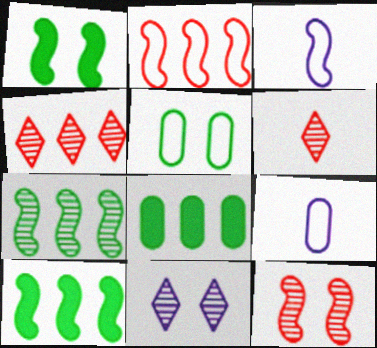[[1, 4, 9], 
[3, 10, 12]]